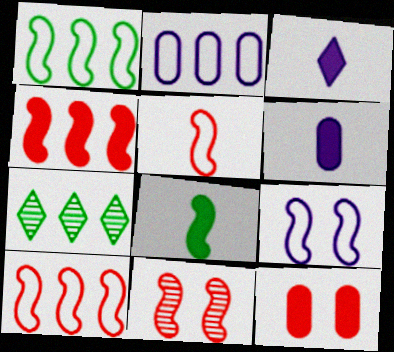[[1, 5, 9], 
[2, 4, 7], 
[4, 5, 11]]